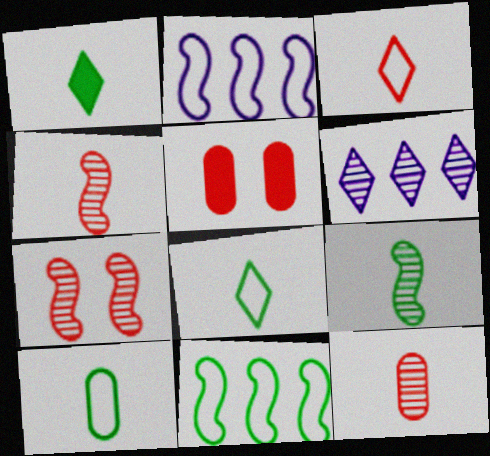[[1, 9, 10]]